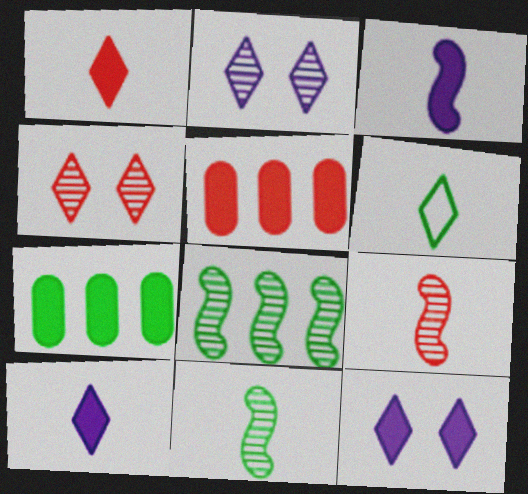[]